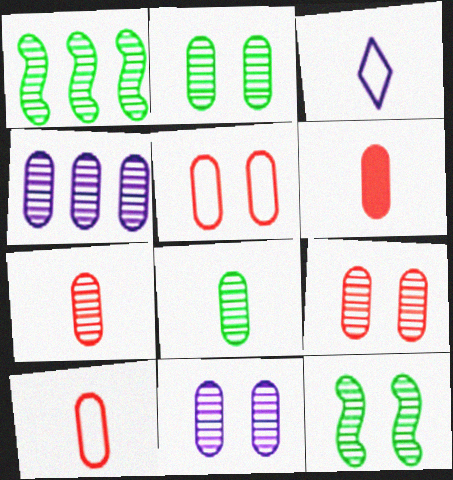[[2, 4, 7], 
[2, 9, 11], 
[4, 8, 9], 
[6, 7, 10]]